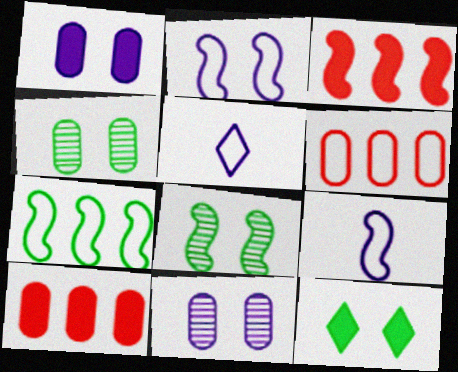[[3, 4, 5], 
[3, 8, 9], 
[5, 8, 10]]